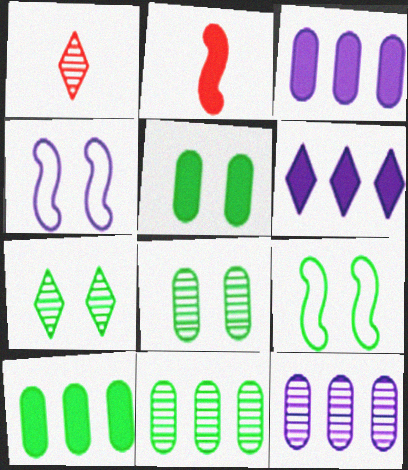[[1, 3, 9], 
[1, 4, 10], 
[2, 5, 6], 
[5, 7, 9]]